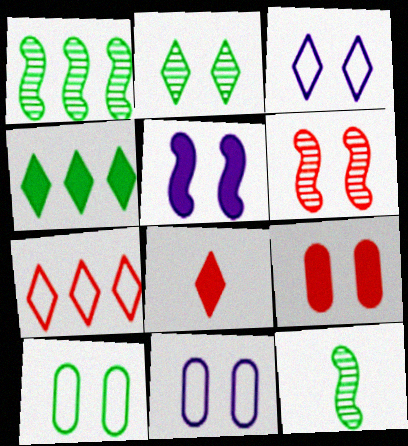[[1, 8, 11], 
[4, 10, 12]]